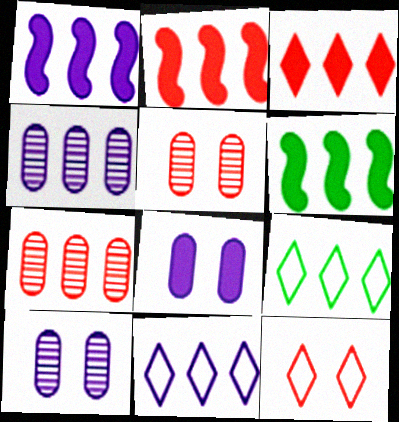[[1, 2, 6], 
[1, 4, 11], 
[1, 7, 9], 
[2, 4, 9], 
[6, 7, 11]]